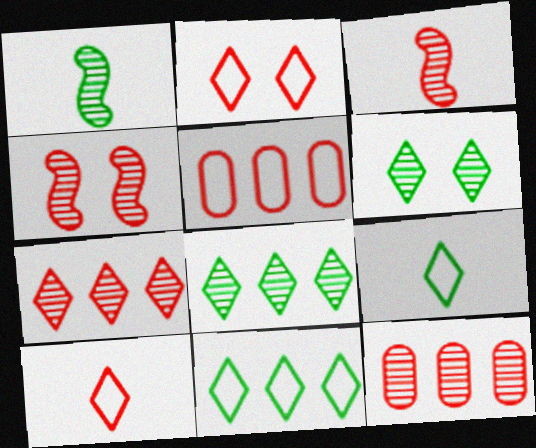[]